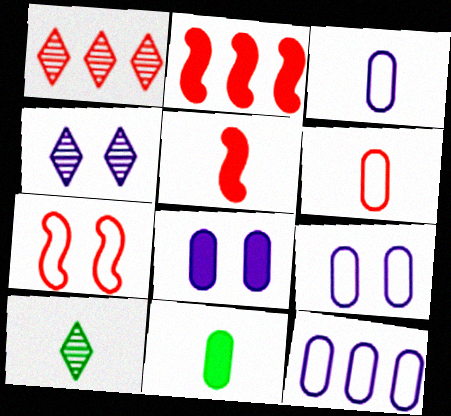[[1, 4, 10], 
[2, 9, 10], 
[3, 5, 10], 
[3, 9, 12]]